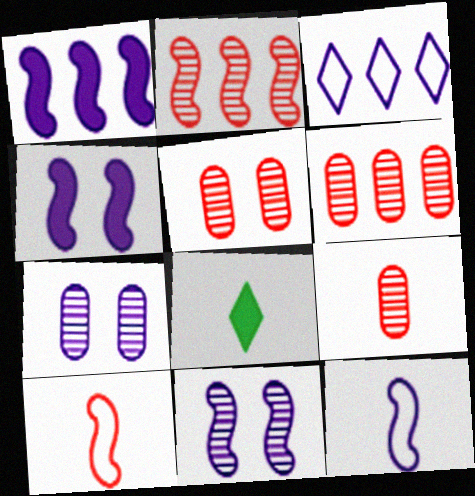[[1, 11, 12], 
[5, 6, 9], 
[8, 9, 12]]